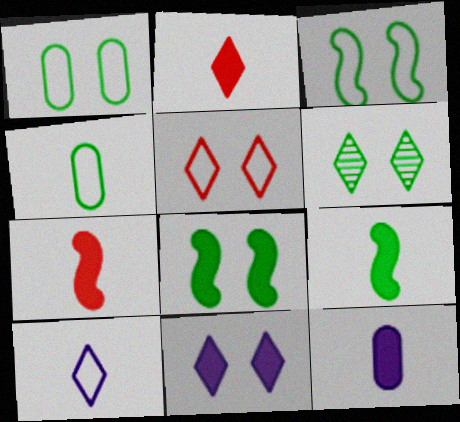[[1, 6, 8], 
[2, 9, 12], 
[5, 6, 11]]